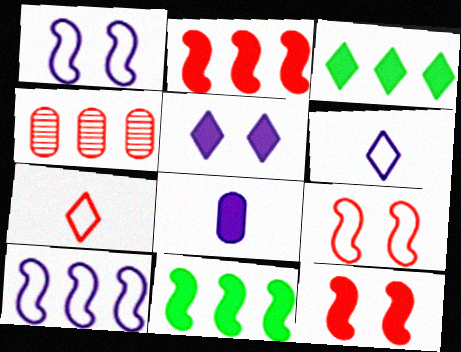[[3, 4, 10], 
[3, 8, 12], 
[4, 7, 12]]